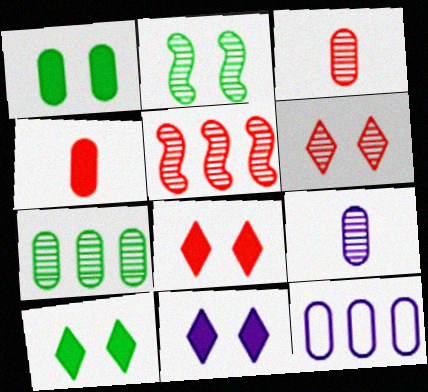[[1, 3, 12], 
[3, 5, 6], 
[8, 10, 11]]